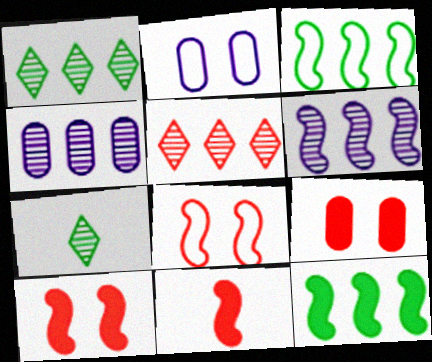[[1, 2, 11]]